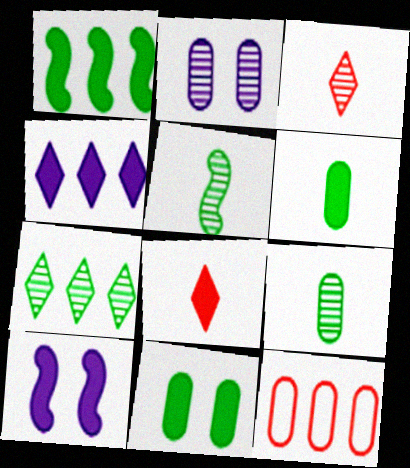[[2, 6, 12]]